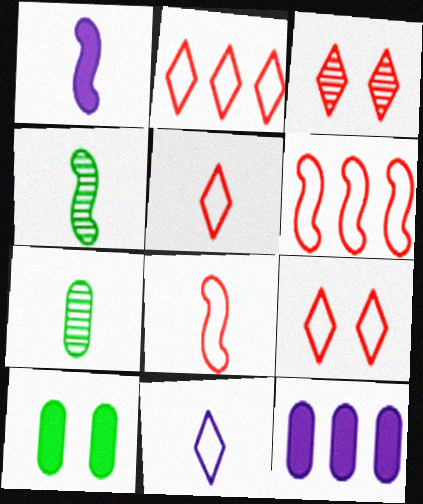[[1, 4, 8], 
[1, 5, 7], 
[2, 5, 9], 
[4, 9, 12]]